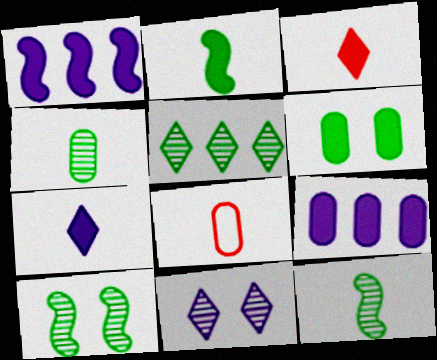[[1, 3, 6], 
[4, 5, 10], 
[7, 8, 12]]